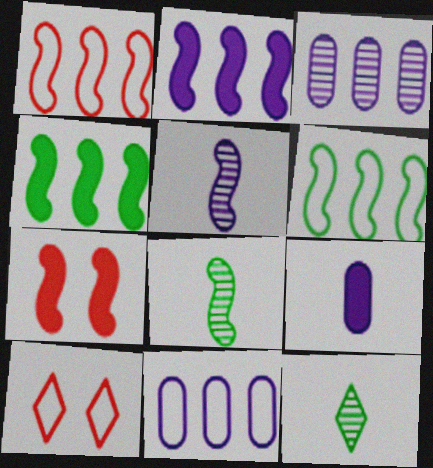[[5, 6, 7], 
[7, 11, 12]]